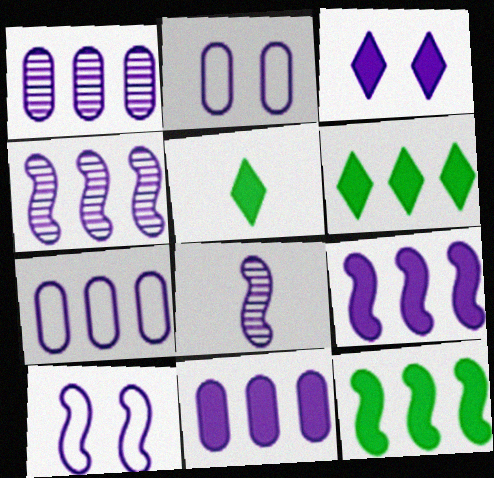[[1, 7, 11], 
[3, 7, 8], 
[8, 9, 10]]